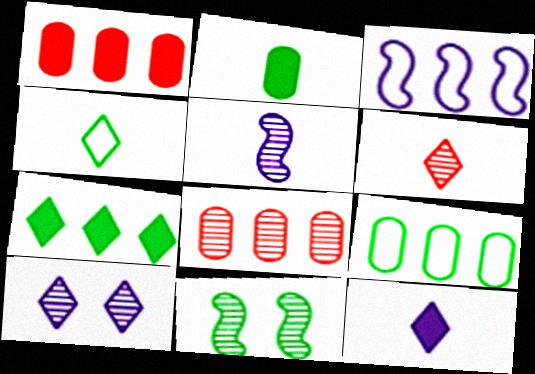[[3, 7, 8], 
[4, 6, 12]]